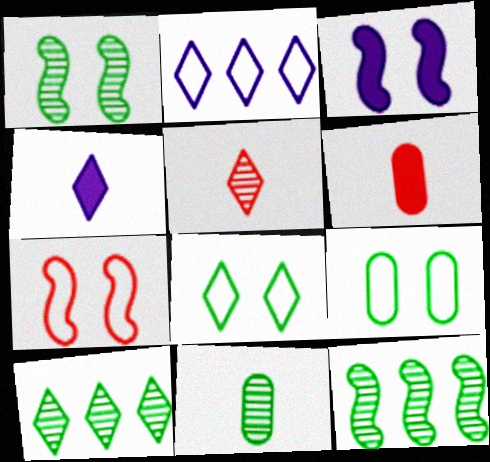[[1, 2, 6], 
[1, 3, 7], 
[1, 10, 11]]